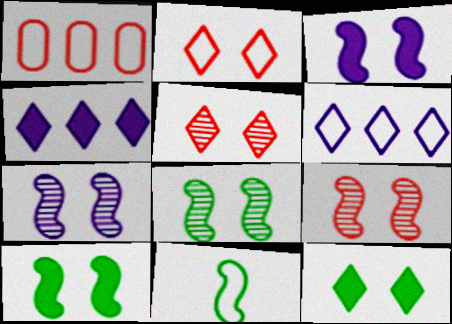[[7, 8, 9]]